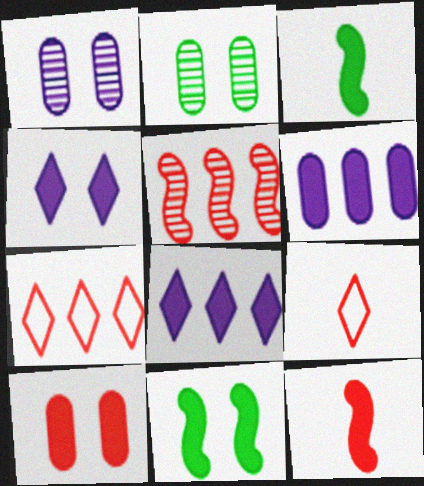[[1, 3, 7], 
[3, 8, 10], 
[4, 10, 11], 
[5, 9, 10]]